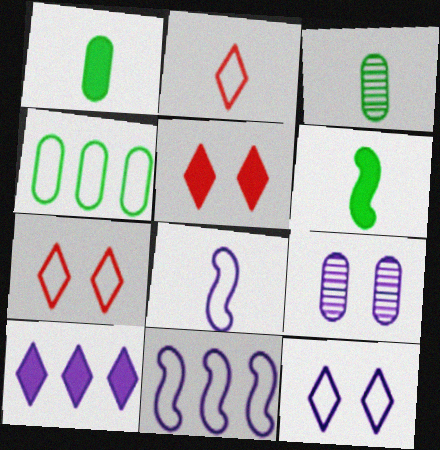[[3, 5, 11], 
[4, 7, 8], 
[8, 9, 10]]